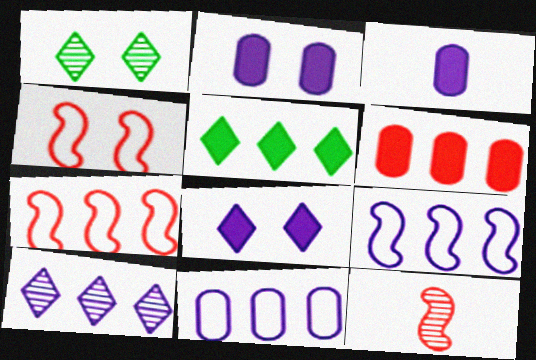[[1, 2, 4], 
[1, 3, 7]]